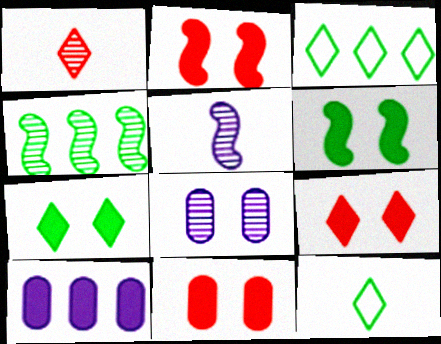[[1, 4, 8], 
[2, 9, 11], 
[3, 5, 11]]